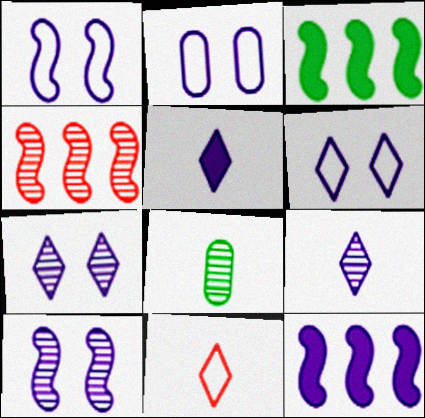[[1, 2, 6], 
[2, 9, 12], 
[4, 7, 8]]